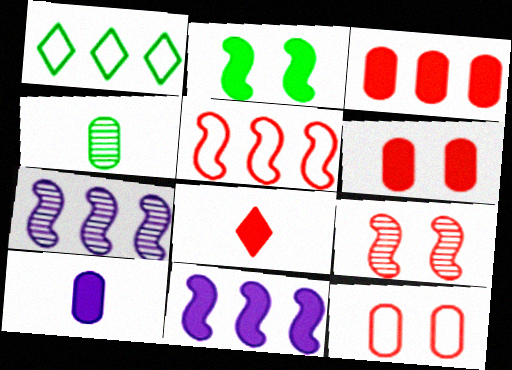[[1, 2, 4], 
[1, 3, 7], 
[1, 9, 10]]